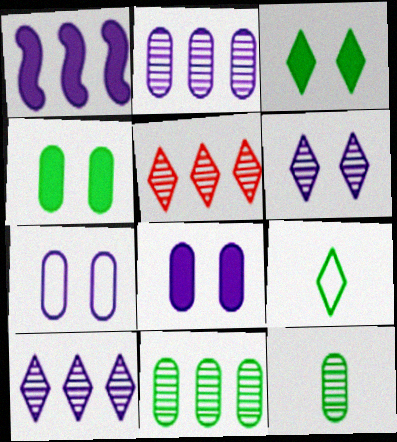[]